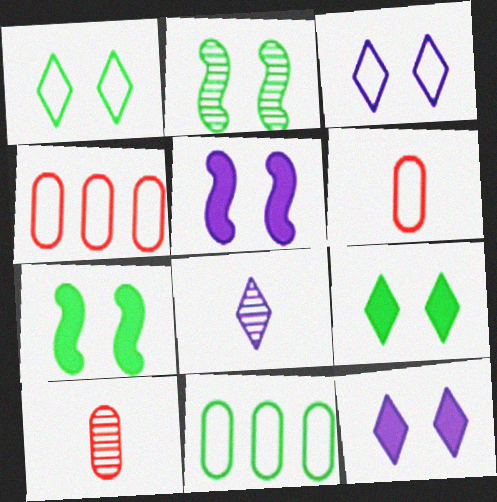[[4, 7, 8]]